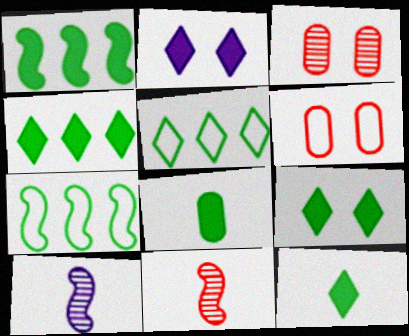[[1, 8, 9], 
[4, 6, 10], 
[4, 9, 12]]